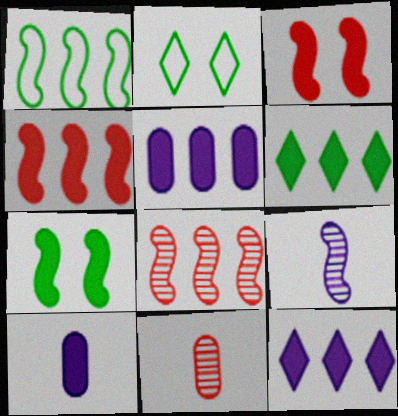[[1, 3, 9], 
[2, 8, 10], 
[3, 6, 10], 
[4, 5, 6]]